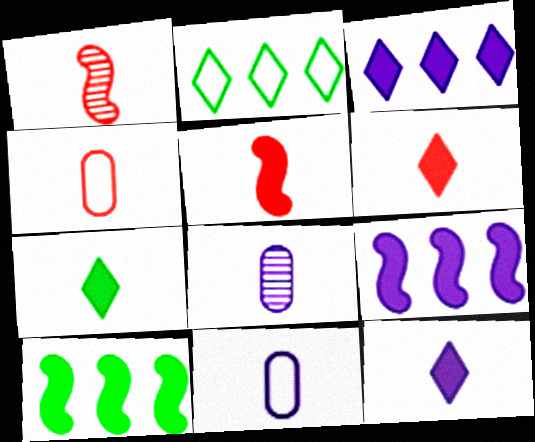[[1, 4, 6], 
[1, 7, 11], 
[6, 7, 12]]